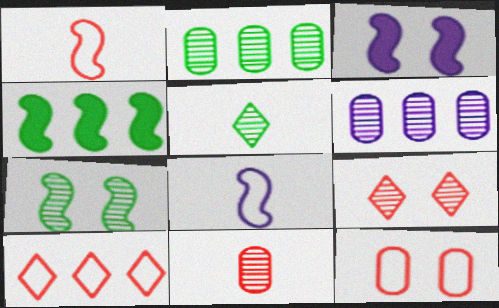[[1, 10, 12], 
[2, 5, 7], 
[4, 6, 10]]